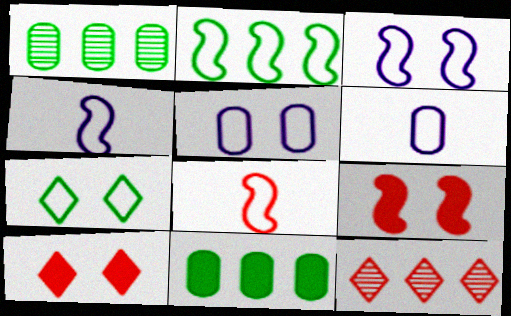[[1, 4, 10], 
[2, 3, 8]]